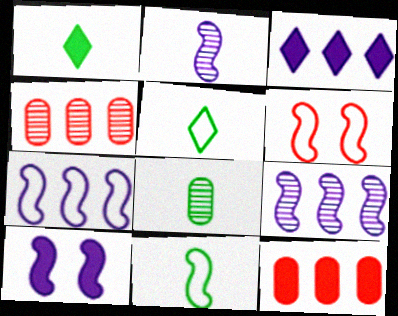[[1, 8, 11], 
[1, 10, 12], 
[2, 7, 10], 
[3, 6, 8], 
[4, 5, 10], 
[6, 7, 11]]